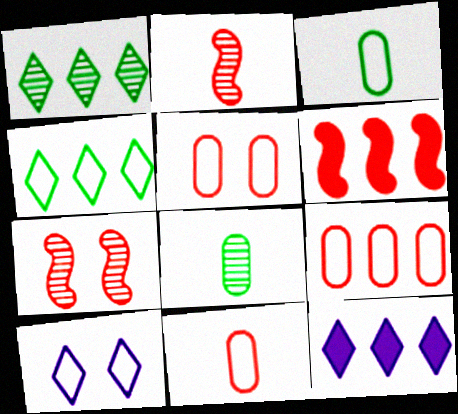[[3, 7, 12], 
[5, 9, 11], 
[6, 8, 10]]